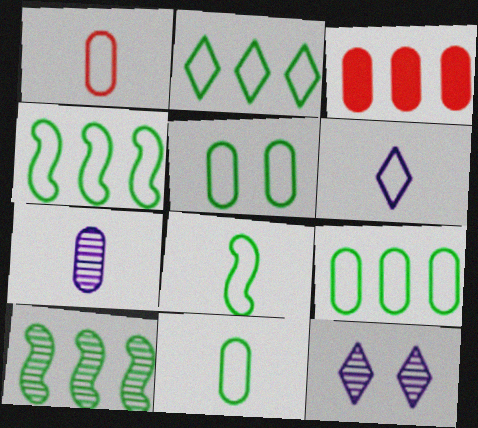[[1, 6, 8], 
[2, 4, 9], 
[2, 5, 8], 
[3, 5, 7], 
[3, 8, 12], 
[5, 9, 11]]